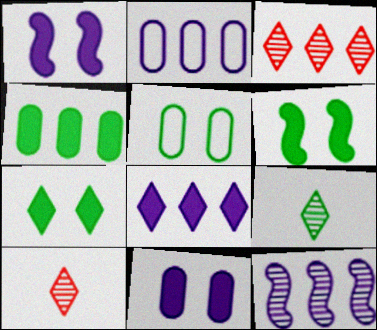[[2, 6, 10], 
[2, 8, 12]]